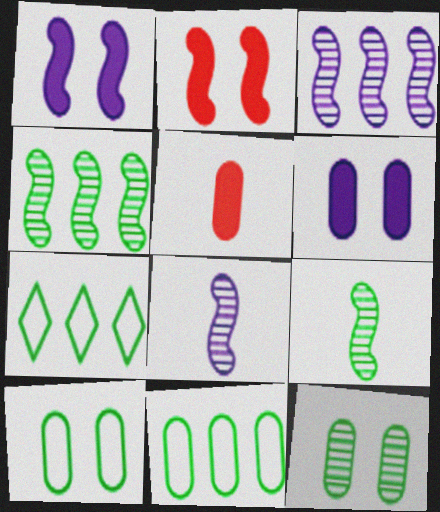[]